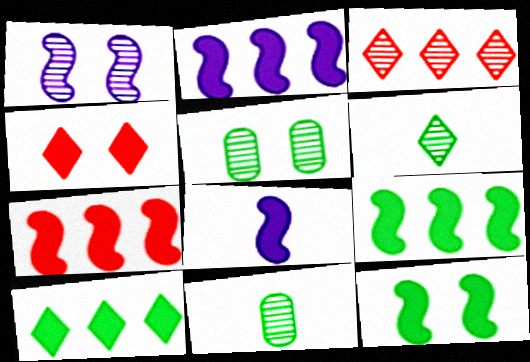[[1, 3, 11], 
[2, 7, 9], 
[7, 8, 12]]